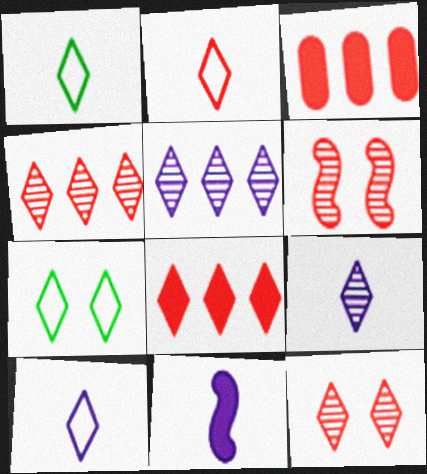[[1, 2, 10], 
[2, 3, 6], 
[2, 8, 12], 
[7, 8, 9]]